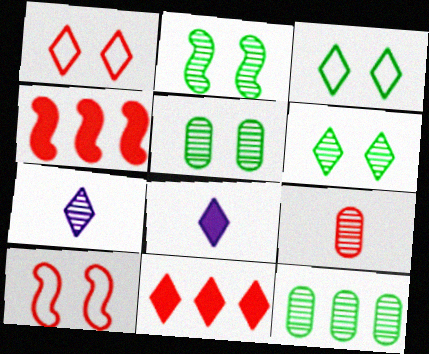[[1, 4, 9], 
[2, 5, 6], 
[3, 7, 11], 
[8, 10, 12], 
[9, 10, 11]]